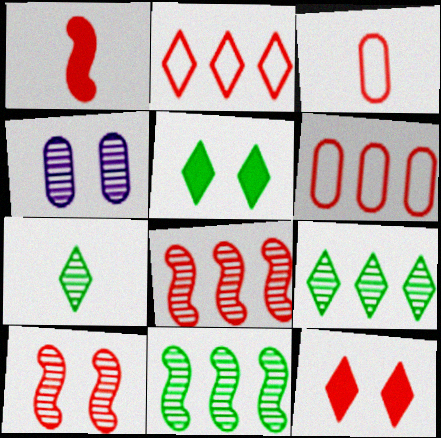[[3, 8, 12], 
[4, 7, 8]]